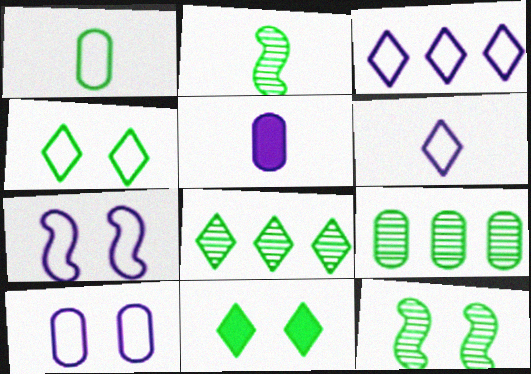[]